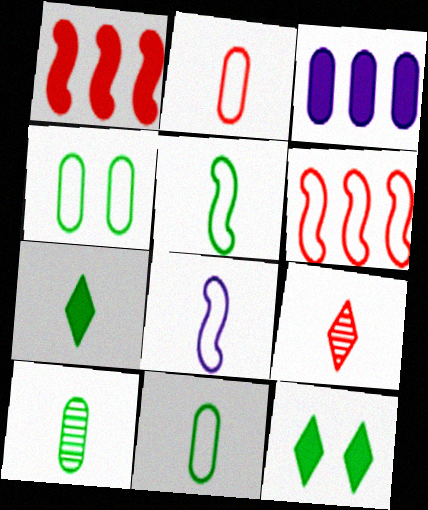[[5, 7, 10]]